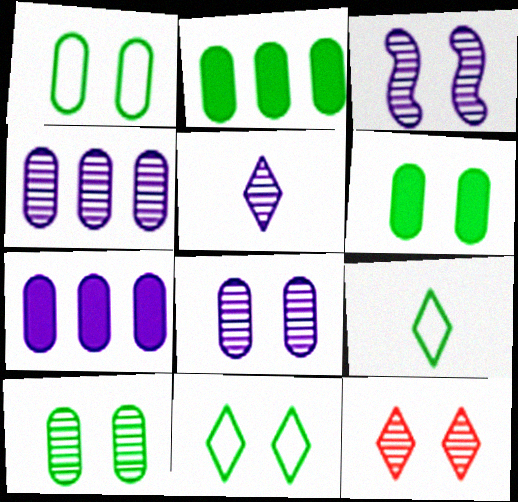[[1, 6, 10], 
[3, 4, 5], 
[3, 10, 12]]